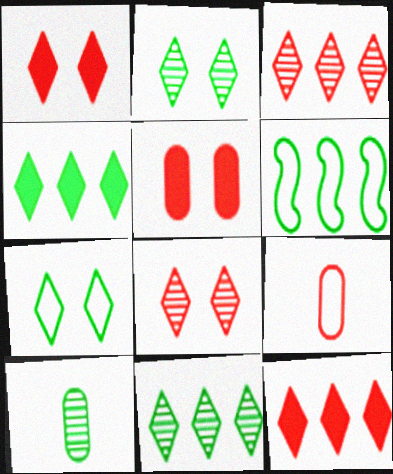[]